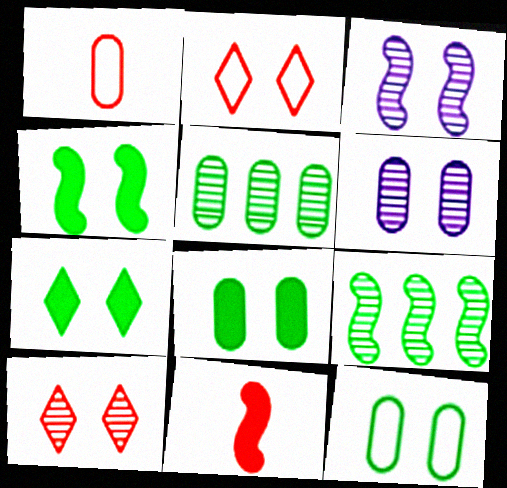[[2, 3, 8], 
[2, 4, 6], 
[4, 7, 8]]